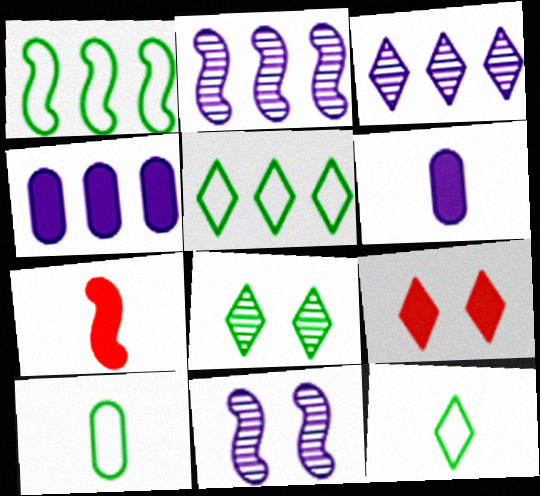[[1, 7, 11], 
[2, 9, 10], 
[3, 9, 12]]